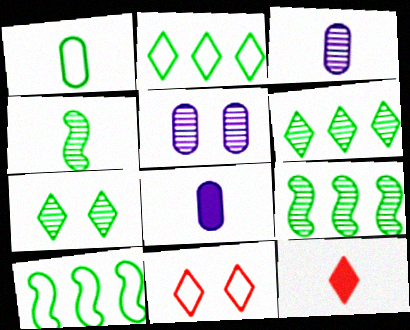[[5, 10, 12], 
[8, 9, 11]]